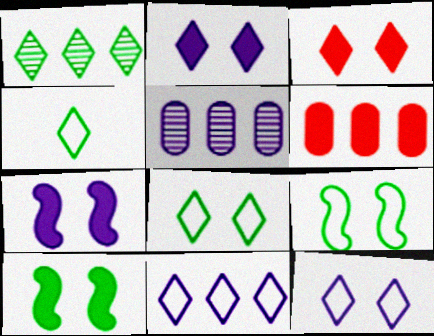[]